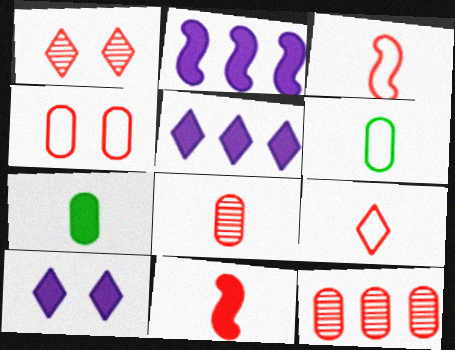[[1, 2, 6], 
[8, 9, 11]]